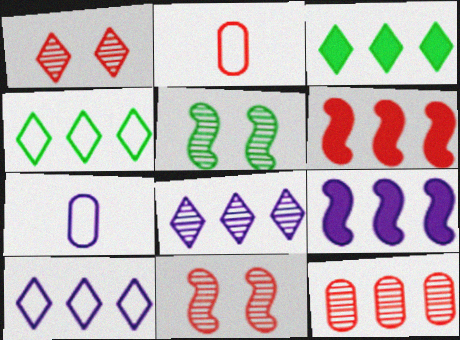[[1, 2, 6], 
[3, 7, 11], 
[4, 9, 12]]